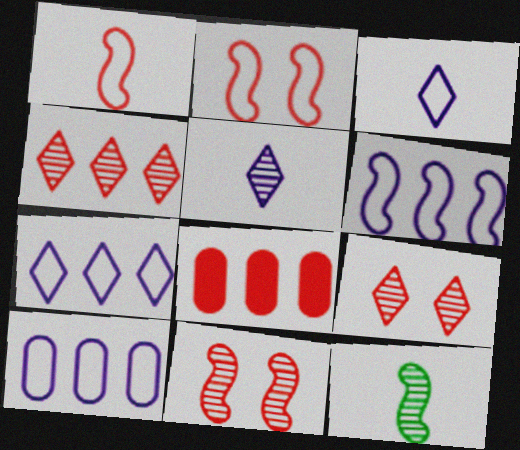[[1, 8, 9], 
[6, 7, 10]]